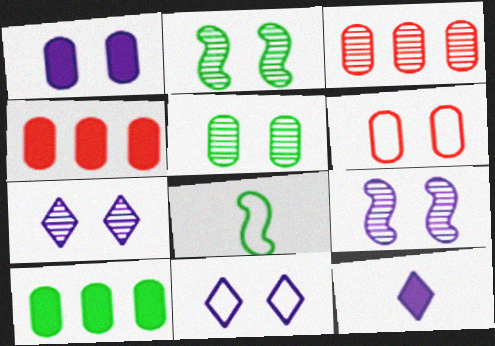[[1, 5, 6], 
[1, 9, 11], 
[4, 7, 8]]